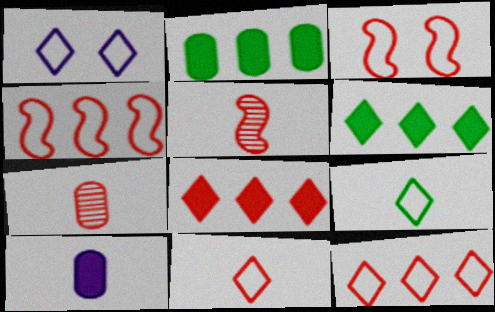[[1, 2, 5], 
[1, 9, 12], 
[3, 7, 8], 
[5, 9, 10]]